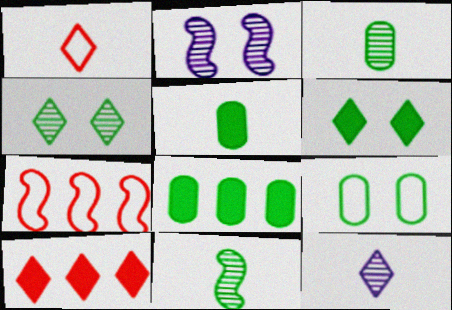[[1, 2, 8], 
[3, 8, 9]]